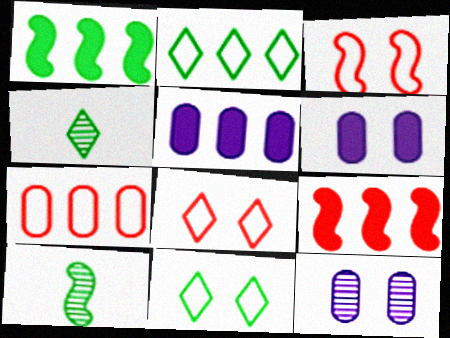[[3, 4, 5], 
[5, 8, 10]]